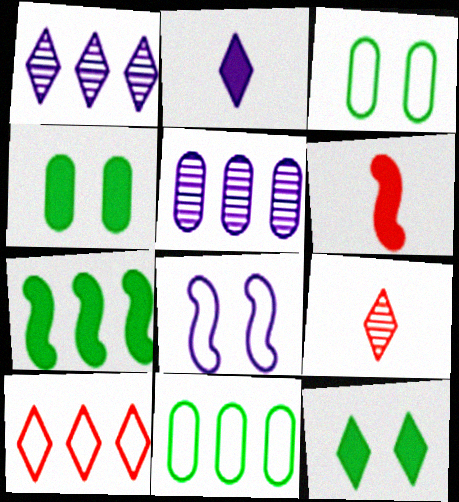[[1, 3, 6], 
[2, 5, 8], 
[5, 7, 10]]